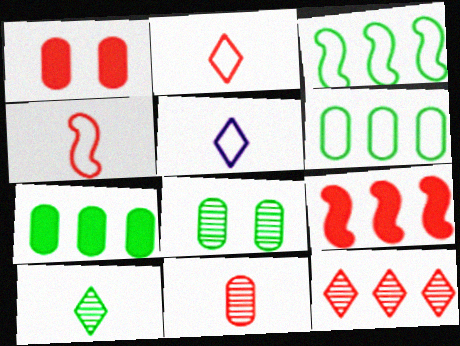[[1, 4, 12], 
[5, 8, 9]]